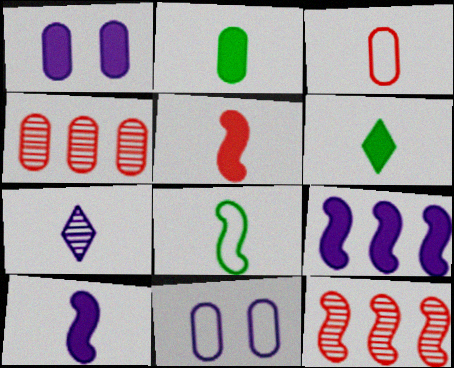[[2, 4, 11], 
[6, 11, 12], 
[7, 9, 11]]